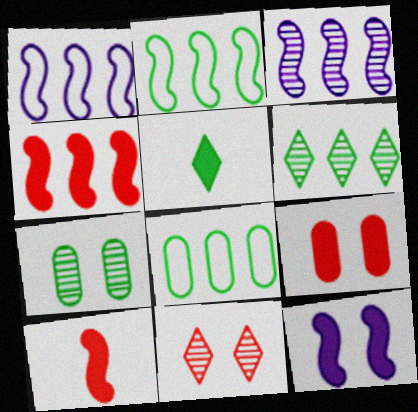[[2, 3, 4], 
[2, 5, 7]]